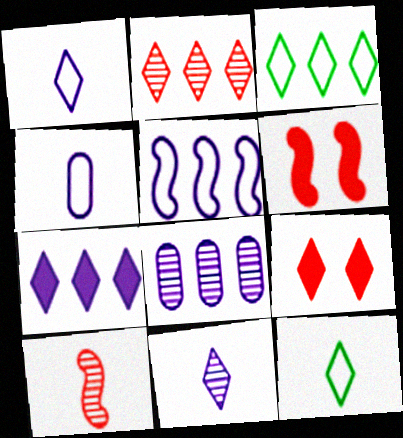[[2, 3, 7], 
[3, 9, 11], 
[5, 7, 8], 
[6, 8, 12]]